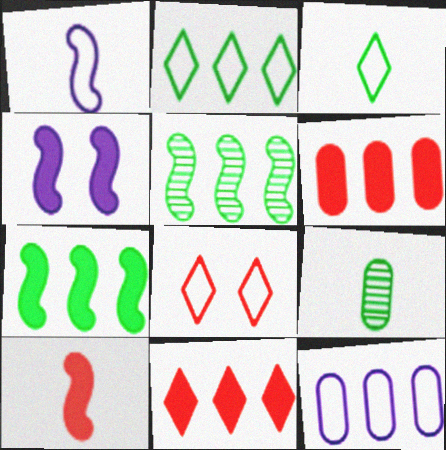[[4, 7, 10], 
[5, 11, 12]]